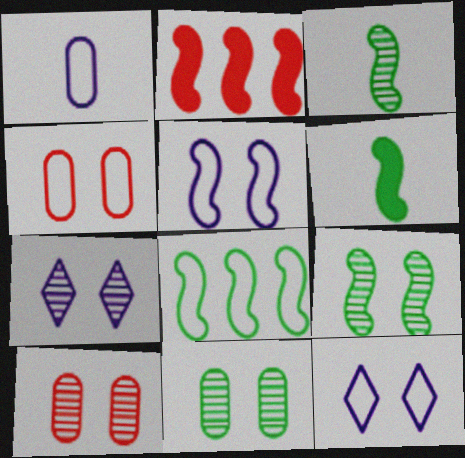[[2, 3, 5], 
[6, 8, 9], 
[7, 9, 10]]